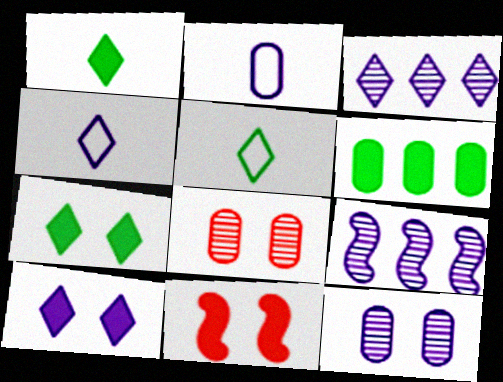[[2, 6, 8], 
[2, 9, 10], 
[3, 4, 10]]